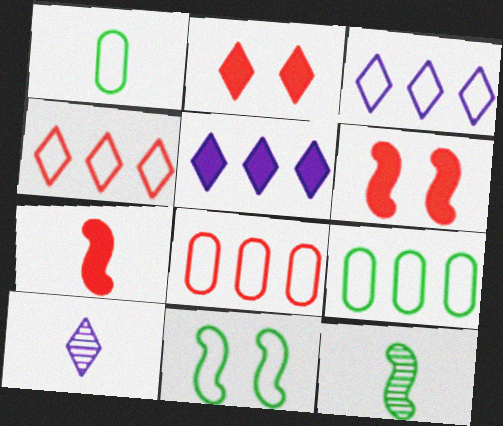[[1, 7, 10], 
[6, 9, 10]]